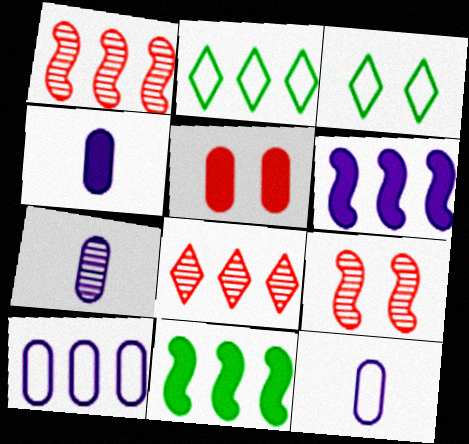[[1, 3, 4], 
[2, 4, 9], 
[4, 7, 12], 
[8, 10, 11]]